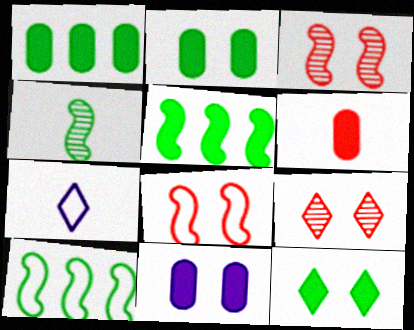[[1, 3, 7], 
[1, 6, 11], 
[4, 6, 7]]